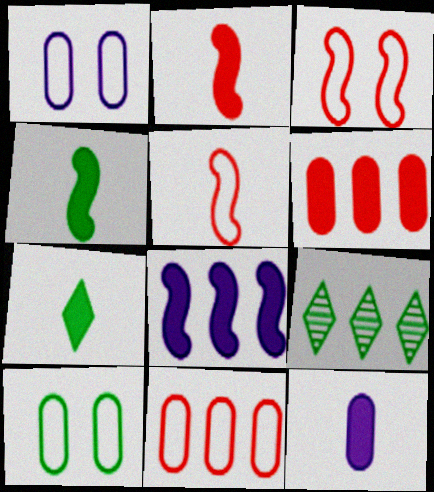[[1, 2, 9], 
[2, 7, 12], 
[3, 9, 12], 
[4, 9, 10], 
[8, 9, 11]]